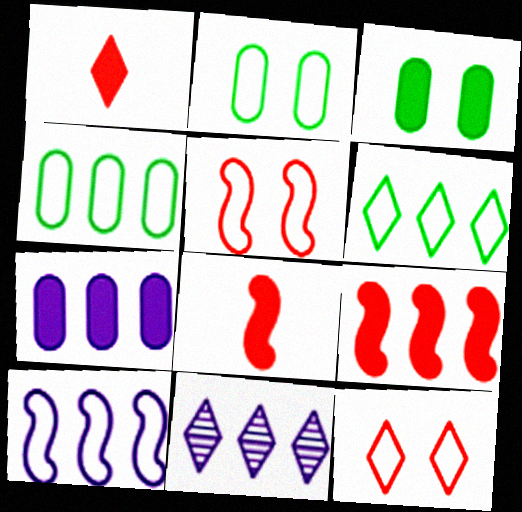[[2, 8, 11], 
[4, 9, 11], 
[7, 10, 11]]